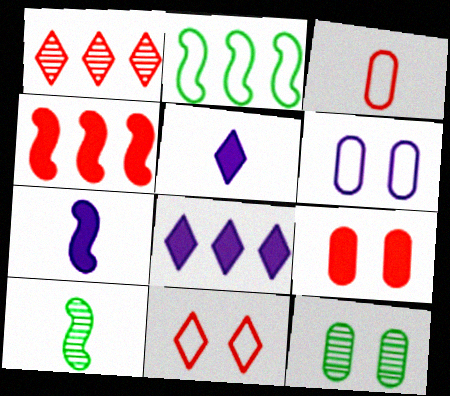[[3, 5, 10], 
[6, 9, 12]]